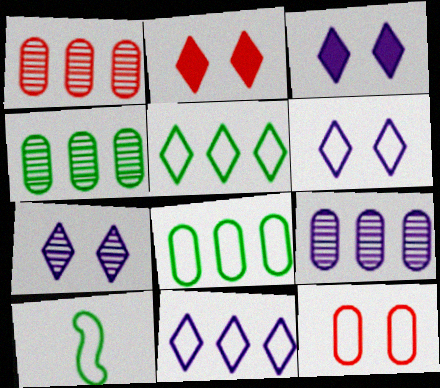[[1, 3, 10], 
[1, 4, 9], 
[2, 9, 10], 
[3, 6, 7], 
[10, 11, 12]]